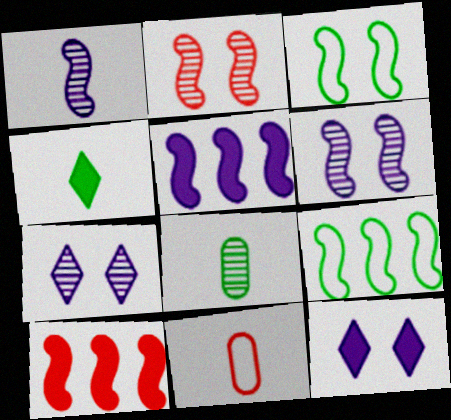[[1, 3, 10], 
[1, 4, 11]]